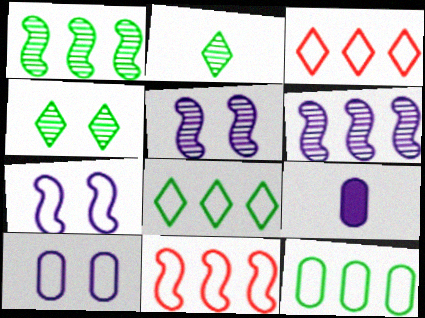[[4, 9, 11]]